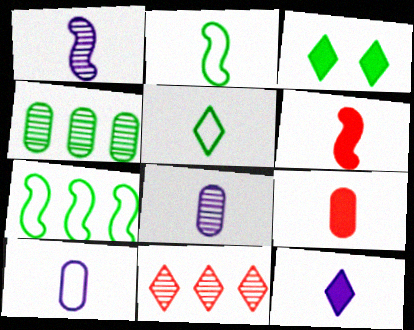[[1, 2, 6], 
[1, 5, 9], 
[1, 10, 12], 
[2, 3, 4], 
[5, 6, 8]]